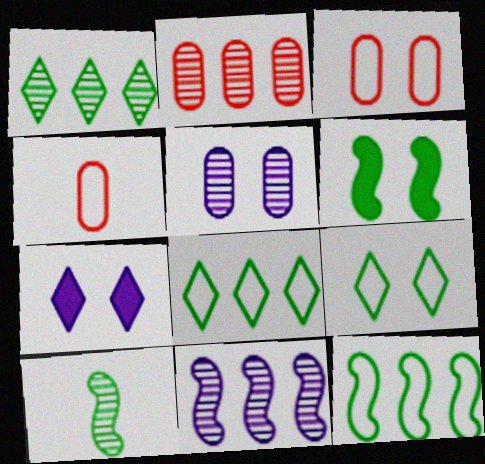[[1, 2, 11], 
[6, 10, 12]]